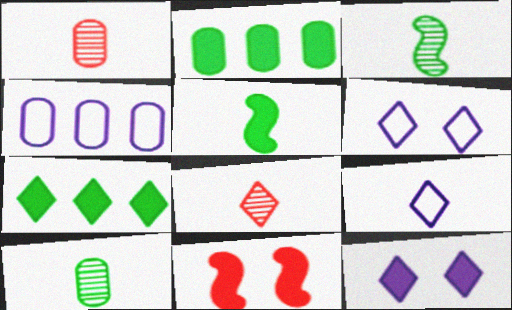[[1, 5, 9], 
[6, 7, 8]]